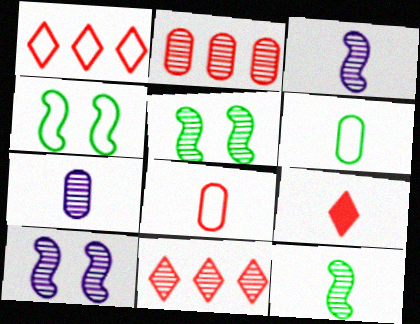[[3, 6, 9], 
[5, 7, 11]]